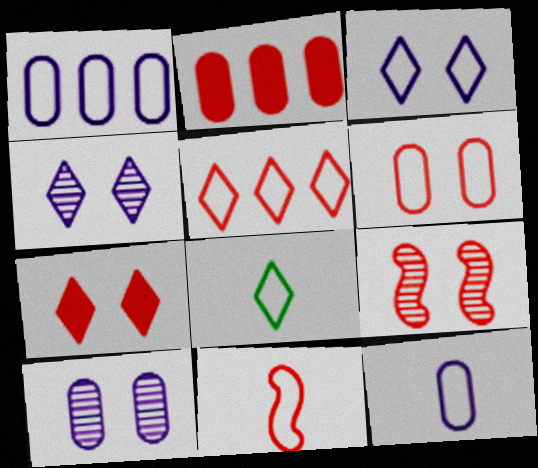[[3, 5, 8], 
[5, 6, 11], 
[6, 7, 9], 
[8, 11, 12]]